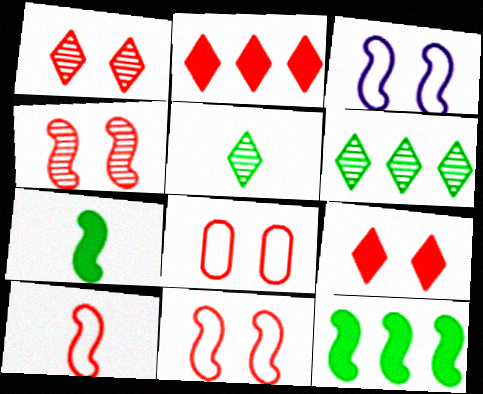[[4, 8, 9]]